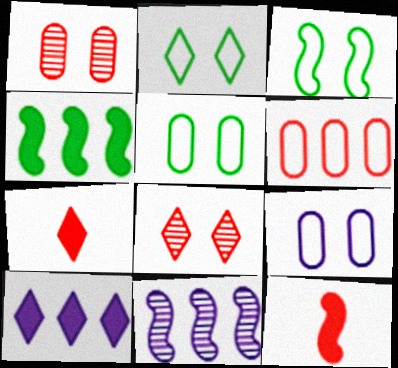[[2, 3, 5], 
[3, 11, 12], 
[5, 7, 11], 
[6, 8, 12]]